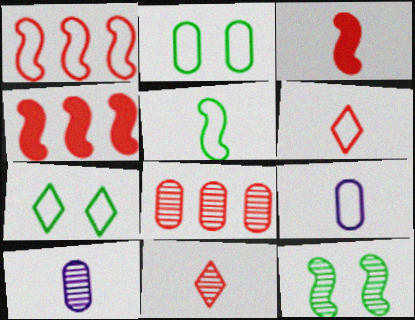[[1, 7, 9], 
[4, 7, 10], 
[5, 6, 9]]